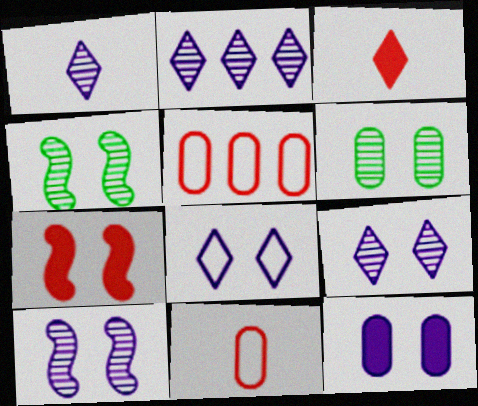[[1, 2, 9], 
[6, 7, 8], 
[8, 10, 12]]